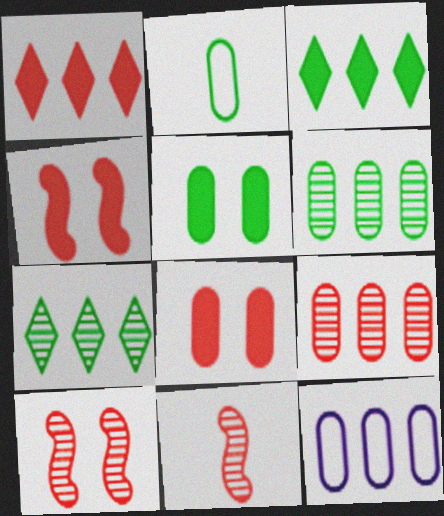[[2, 5, 6]]